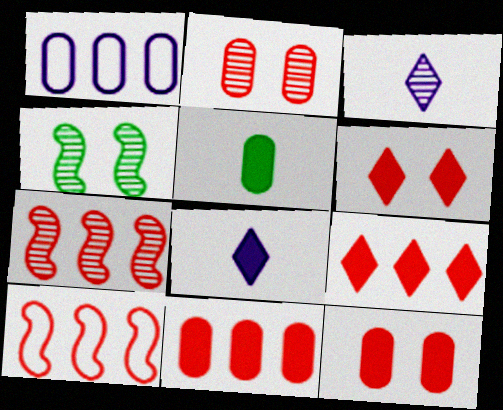[[1, 2, 5]]